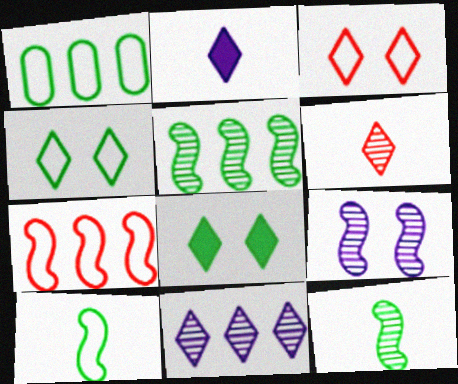[[1, 4, 10], 
[1, 8, 12]]